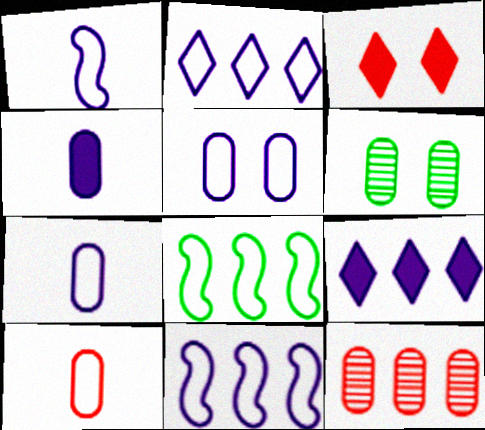[[1, 2, 5], 
[8, 9, 12]]